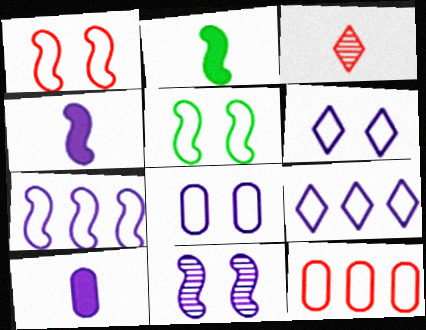[[4, 7, 11], 
[9, 10, 11]]